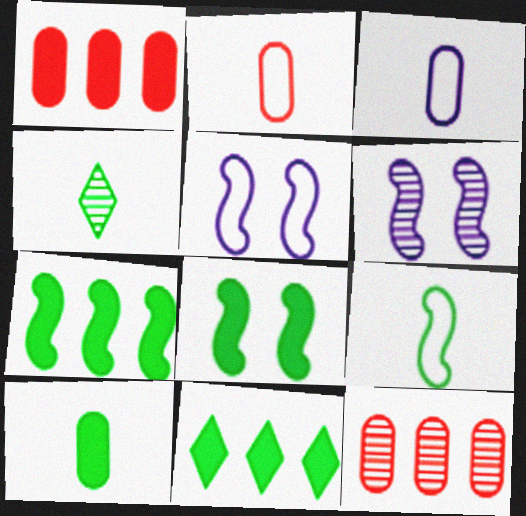[[1, 4, 5], 
[2, 6, 11], 
[4, 6, 12], 
[4, 9, 10], 
[8, 10, 11]]